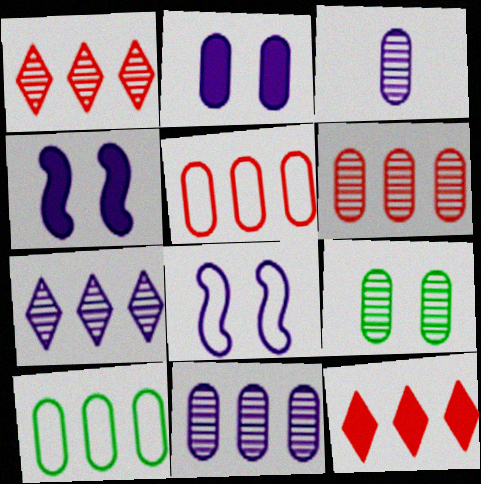[[3, 6, 9]]